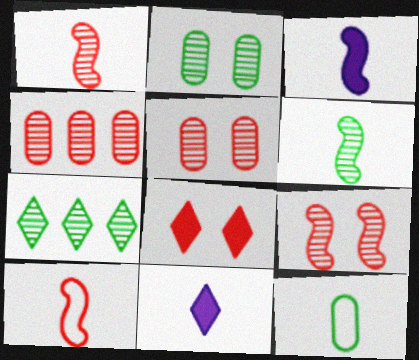[[1, 11, 12], 
[2, 6, 7], 
[3, 6, 10], 
[4, 8, 10]]